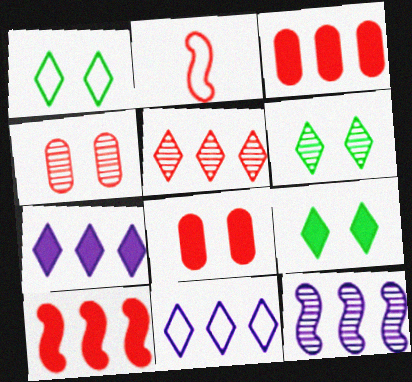[[1, 6, 9], 
[2, 5, 8]]